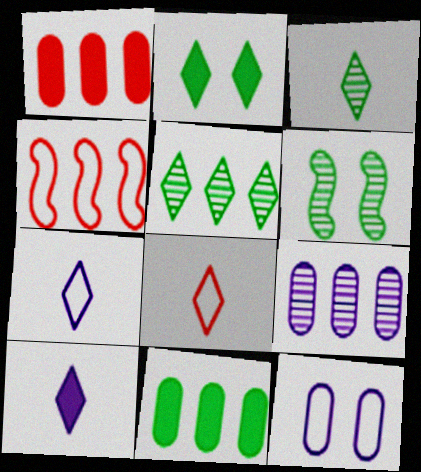[[1, 6, 7], 
[3, 8, 10]]